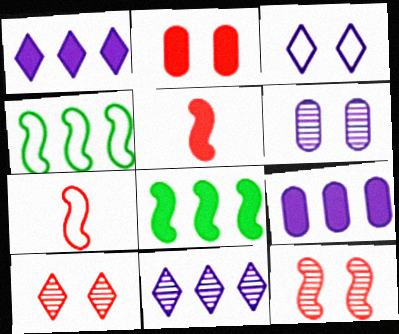[]